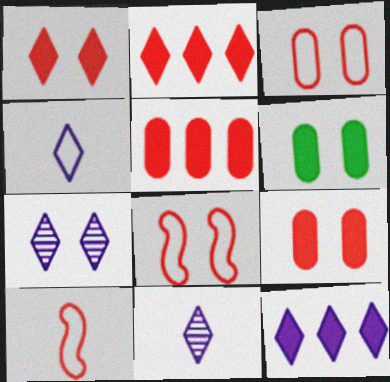[[4, 7, 12], 
[6, 7, 8]]